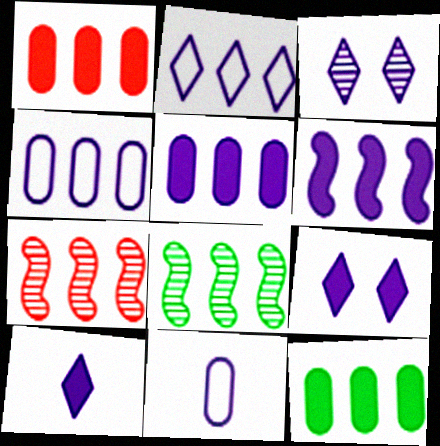[[1, 2, 8], 
[1, 5, 12], 
[2, 3, 10], 
[2, 7, 12], 
[3, 6, 11]]